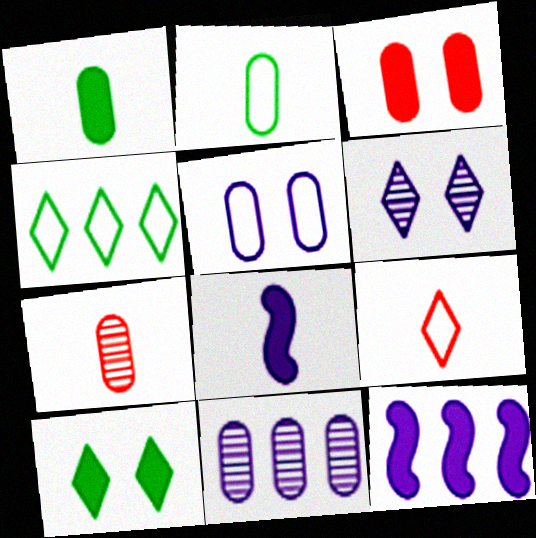[[2, 3, 11]]